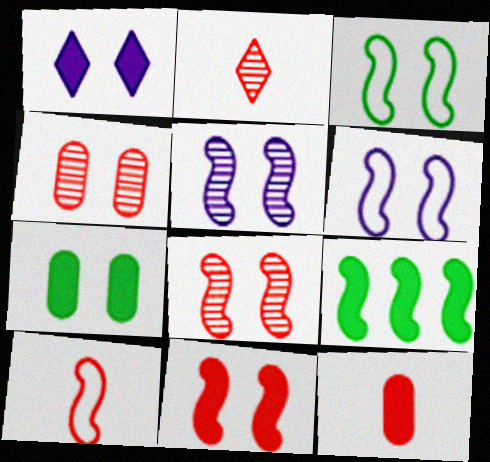[[1, 3, 4], 
[1, 7, 11], 
[1, 9, 12], 
[2, 10, 12], 
[3, 5, 11], 
[5, 9, 10]]